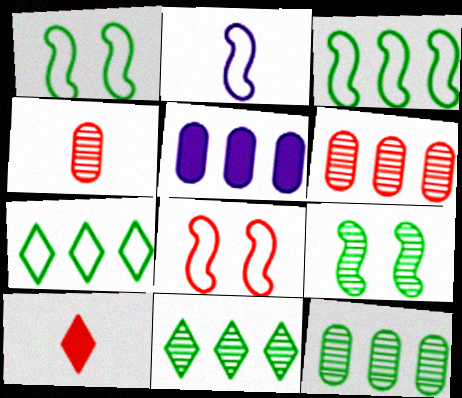[[2, 3, 8], 
[6, 8, 10]]